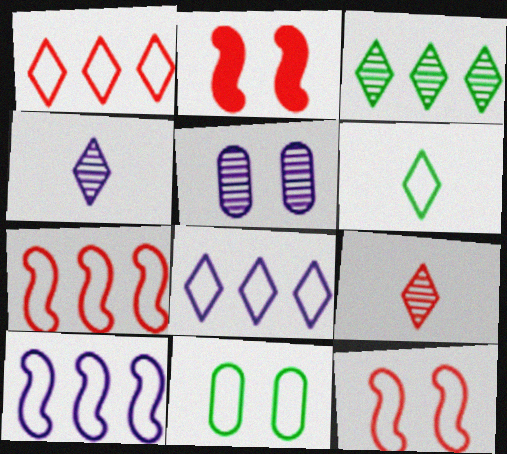[]